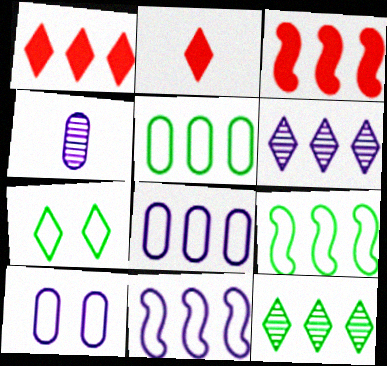[[2, 6, 7], 
[3, 4, 7], 
[3, 5, 6], 
[3, 8, 12]]